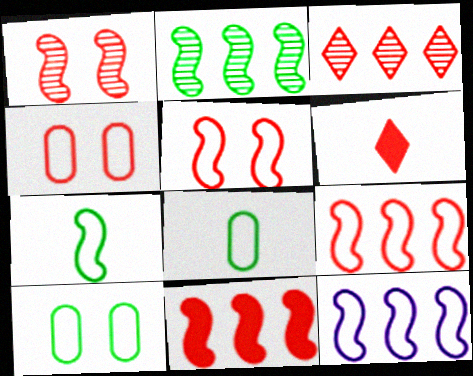[[2, 11, 12], 
[5, 7, 12]]